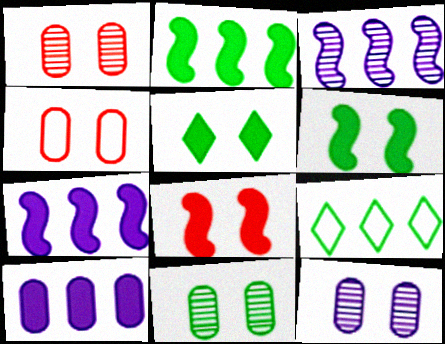[[1, 11, 12]]